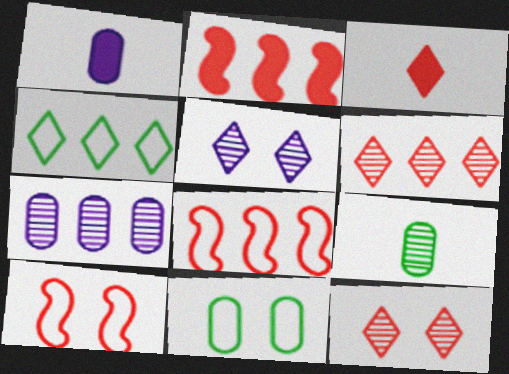[[2, 4, 7], 
[3, 4, 5]]